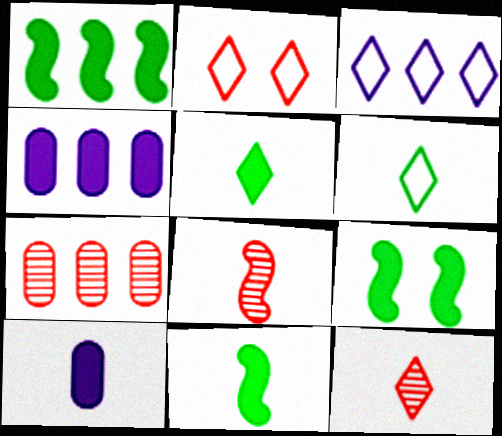[[1, 3, 7], 
[1, 9, 11], 
[2, 3, 6], 
[6, 8, 10]]